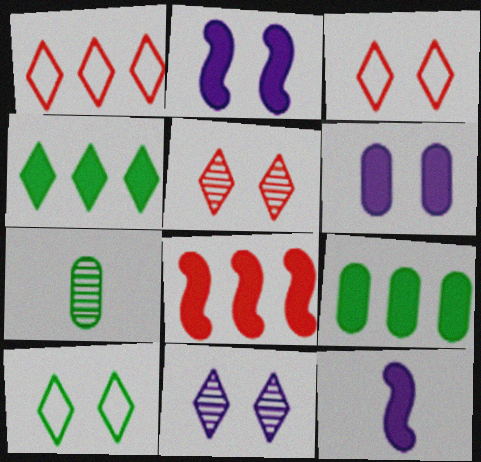[[1, 2, 7]]